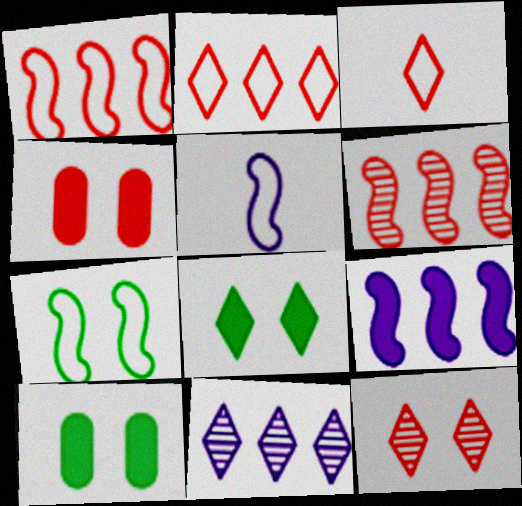[[1, 5, 7], 
[3, 4, 6], 
[3, 8, 11]]